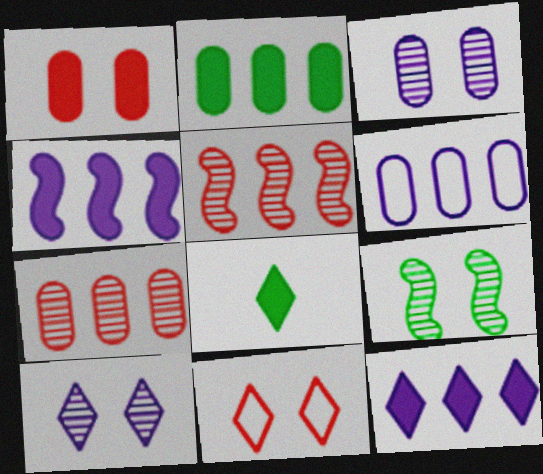[[1, 4, 8], 
[2, 6, 7]]